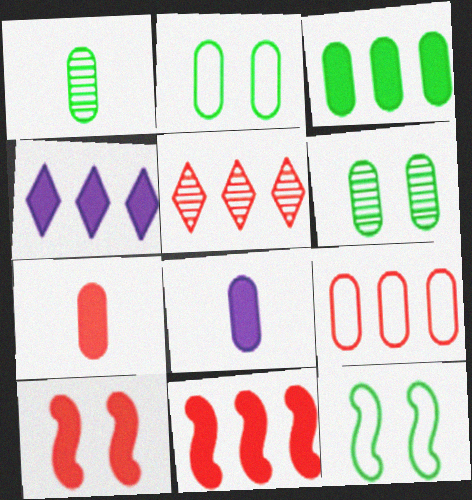[[1, 2, 3], 
[3, 4, 11], 
[5, 8, 12], 
[5, 9, 11], 
[6, 8, 9]]